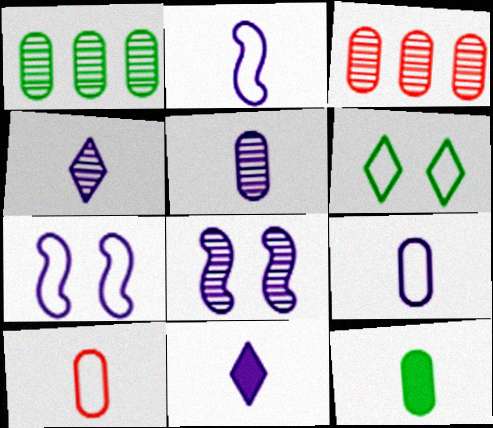[[2, 5, 11], 
[5, 10, 12]]